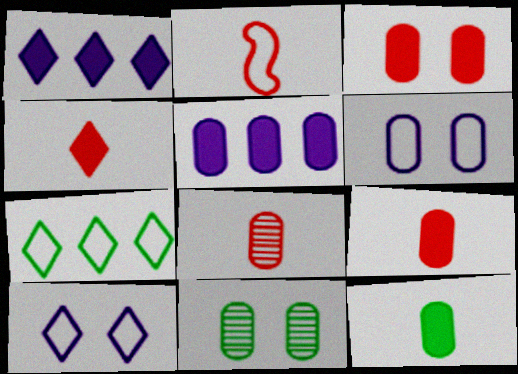[[1, 2, 11], 
[2, 4, 8], 
[2, 6, 7], 
[3, 5, 12], 
[3, 6, 11]]